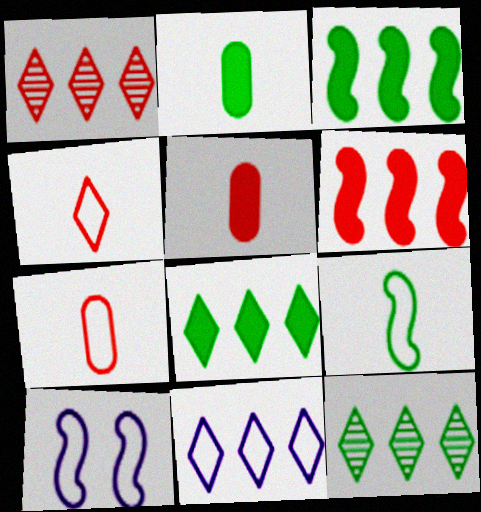[[1, 2, 10], 
[1, 8, 11], 
[5, 10, 12]]